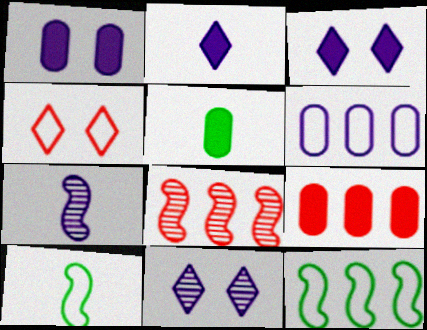[[1, 5, 9], 
[3, 6, 7], 
[4, 6, 10], 
[9, 10, 11]]